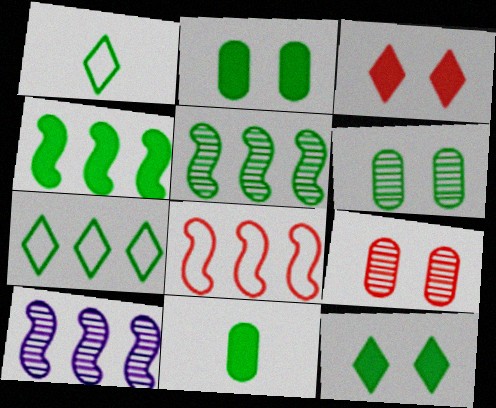[[1, 2, 5], 
[1, 4, 6], 
[4, 8, 10], 
[4, 11, 12]]